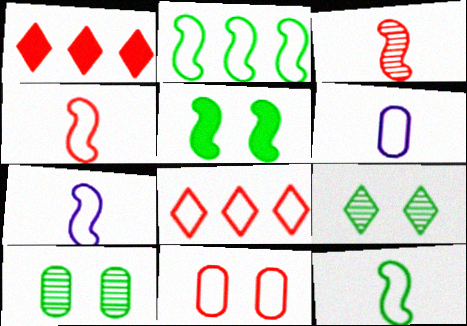[[1, 3, 11], 
[1, 7, 10], 
[4, 7, 12], 
[4, 8, 11]]